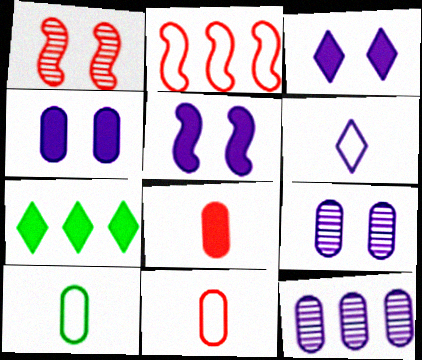[[2, 7, 12], 
[3, 4, 5], 
[5, 6, 12], 
[5, 7, 8]]